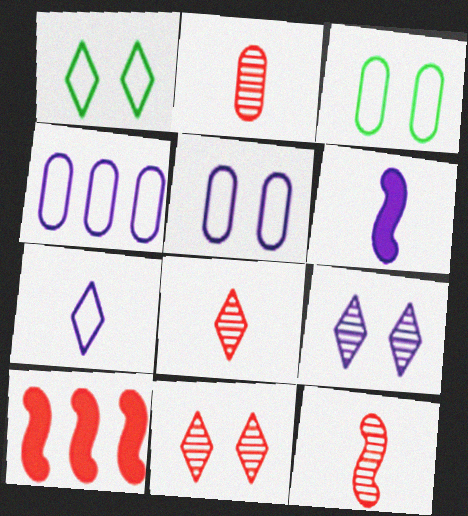[[2, 8, 12], 
[4, 6, 9]]